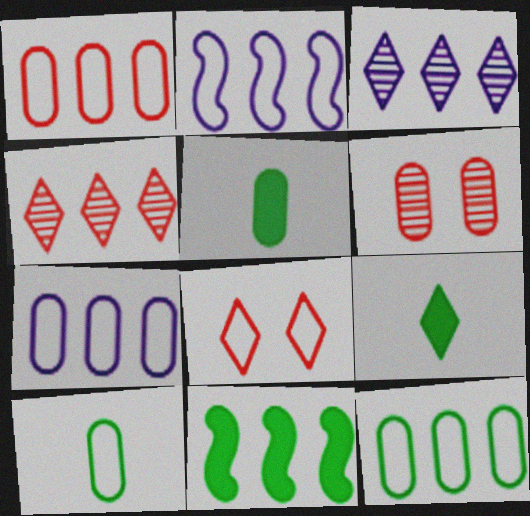[[1, 3, 11], 
[1, 7, 12], 
[2, 6, 9], 
[2, 8, 10], 
[3, 8, 9], 
[4, 7, 11], 
[5, 6, 7]]